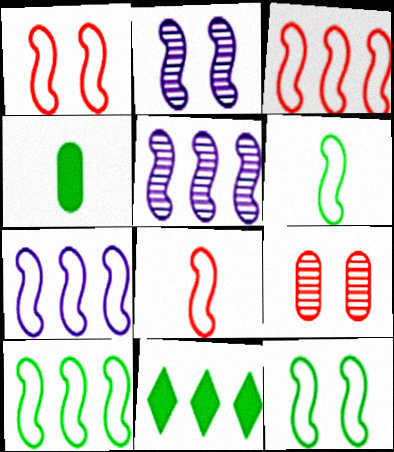[[1, 3, 8], 
[1, 6, 7], 
[3, 7, 10], 
[6, 10, 12], 
[7, 8, 12]]